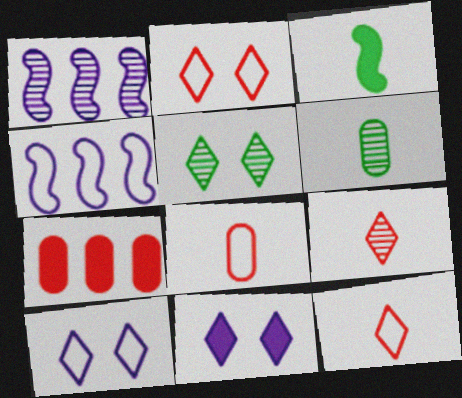[[2, 5, 11], 
[3, 7, 11]]